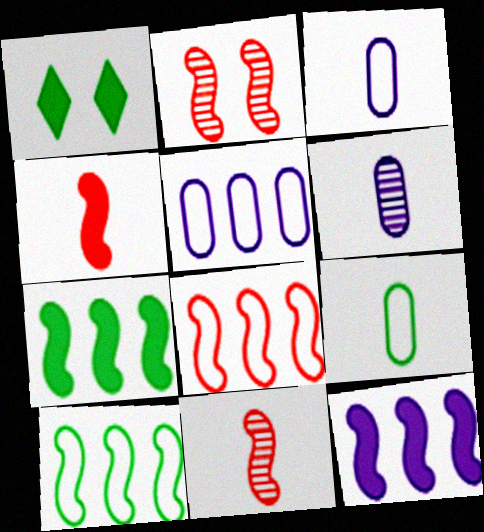[[1, 5, 11], 
[1, 6, 8], 
[2, 4, 8]]